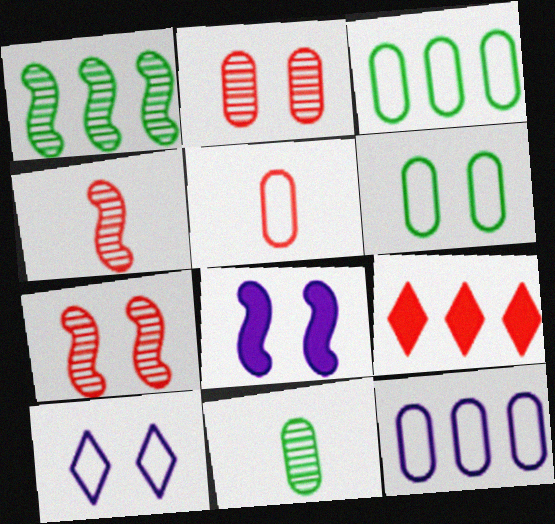[[1, 9, 12], 
[5, 6, 12], 
[5, 7, 9]]